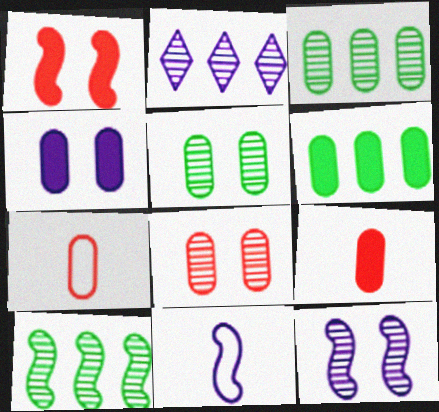[[1, 10, 11], 
[2, 4, 11], 
[3, 4, 7], 
[4, 6, 9]]